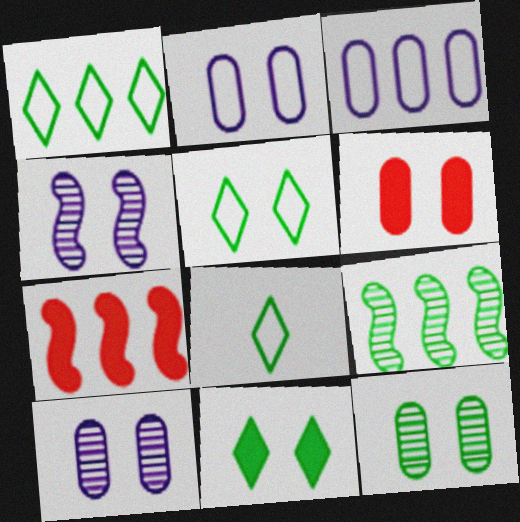[[1, 5, 8], 
[2, 6, 12], 
[4, 5, 6], 
[7, 8, 10]]